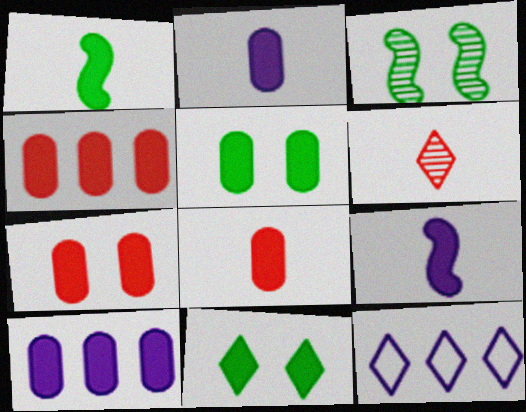[[2, 4, 5], 
[3, 8, 12], 
[4, 7, 8], 
[4, 9, 11], 
[5, 8, 10], 
[6, 11, 12]]